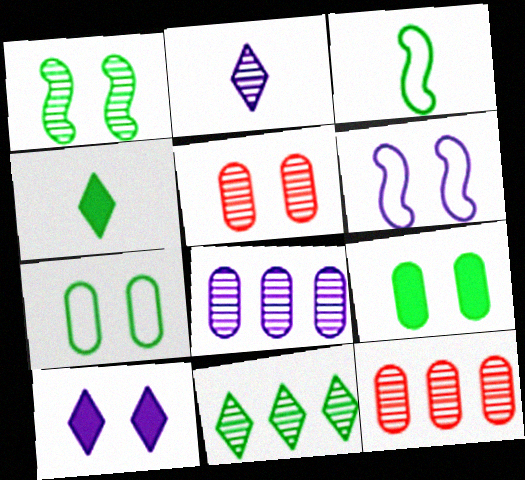[[1, 2, 12], 
[3, 9, 11], 
[3, 10, 12], 
[4, 6, 12]]